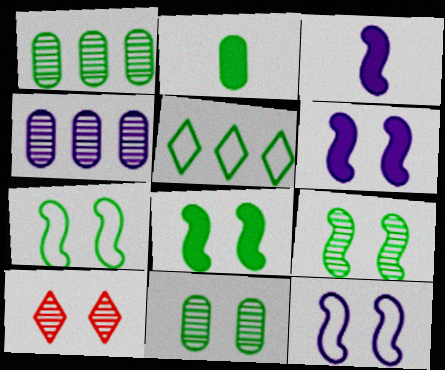[[2, 5, 9], 
[7, 8, 9]]